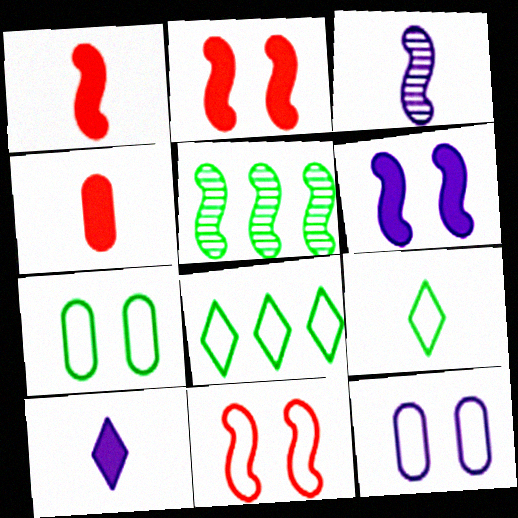[[3, 4, 9]]